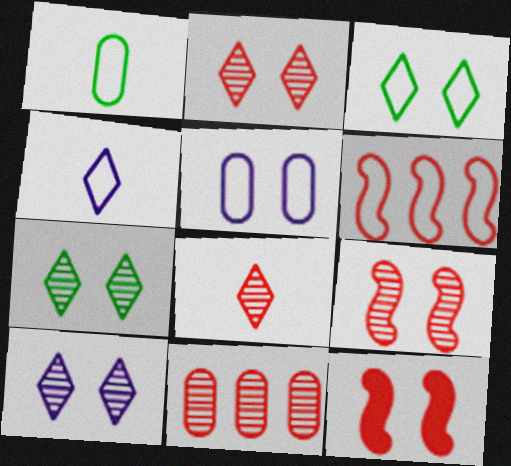[[2, 7, 10], 
[5, 7, 12], 
[8, 9, 11]]